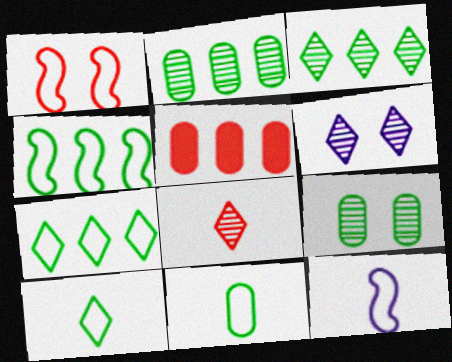[[1, 4, 12], 
[1, 5, 8], 
[3, 6, 8]]